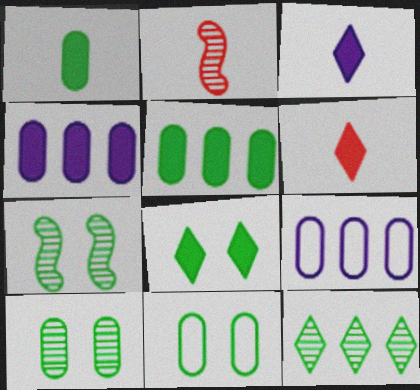[[2, 8, 9], 
[6, 7, 9], 
[7, 8, 11]]